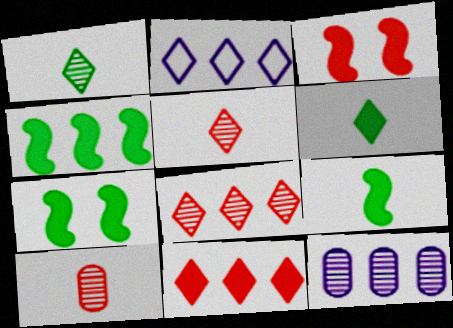[[2, 7, 10], 
[4, 7, 9]]